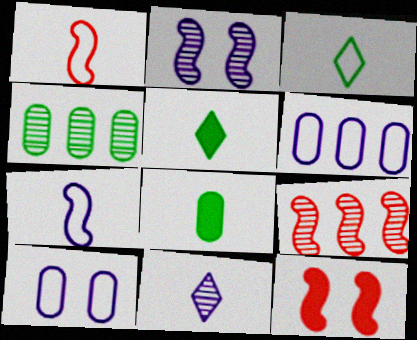[[1, 8, 11], 
[1, 9, 12], 
[5, 9, 10]]